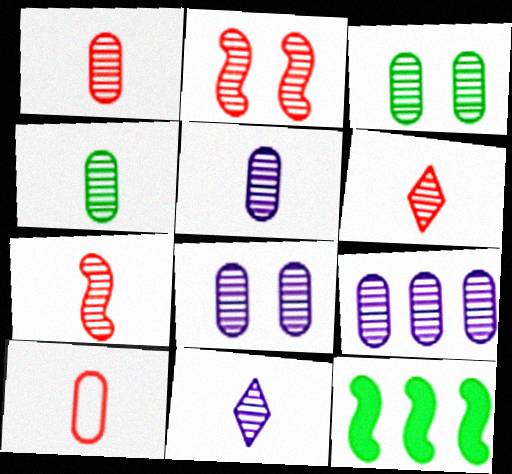[[1, 3, 9], 
[1, 4, 5], 
[1, 6, 7], 
[4, 7, 11], 
[5, 8, 9]]